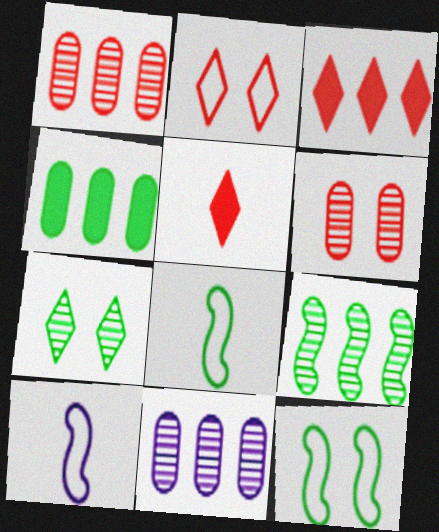[[4, 7, 8], 
[5, 11, 12]]